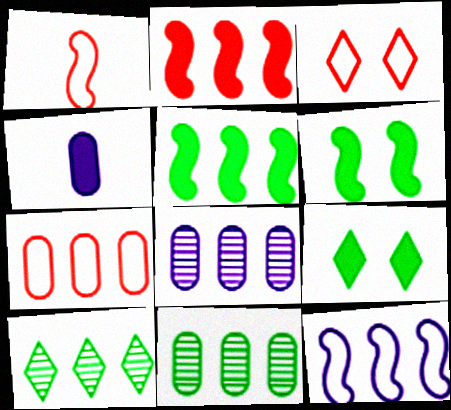[[1, 3, 7], 
[1, 8, 9], 
[2, 4, 9]]